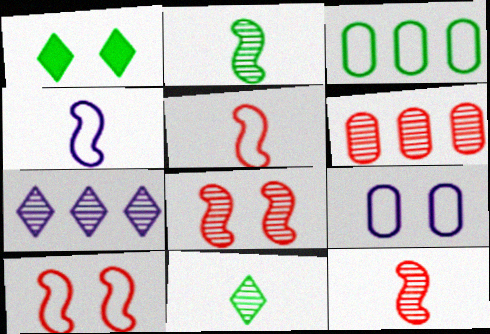[[1, 2, 3], 
[1, 4, 6], 
[1, 8, 9]]